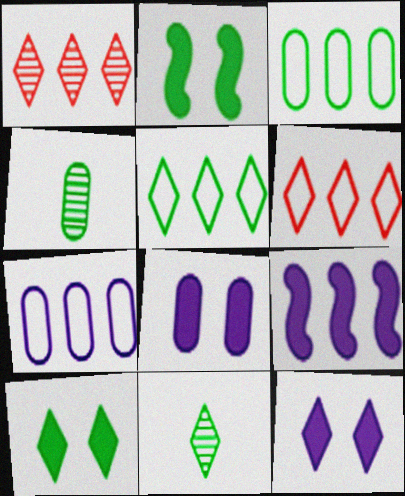[[1, 3, 9], 
[2, 3, 11], 
[2, 4, 5], 
[5, 10, 11], 
[6, 11, 12]]